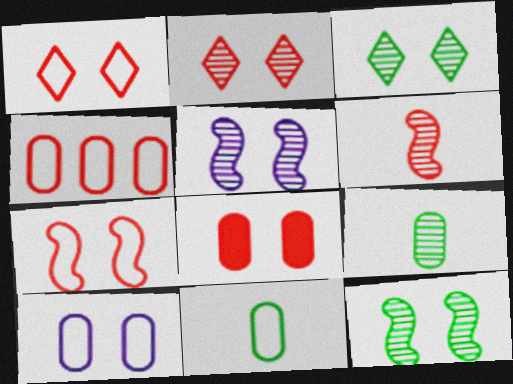[[2, 7, 8], 
[4, 10, 11]]